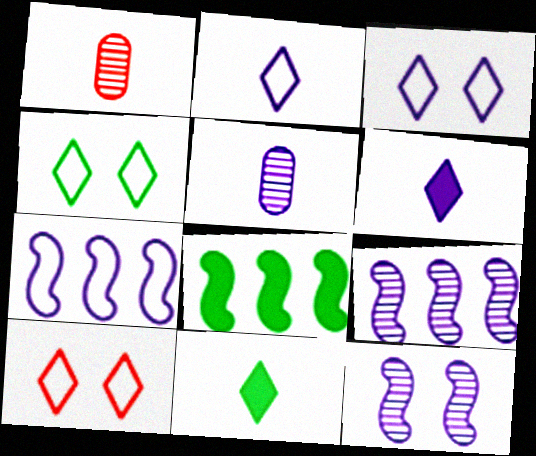[[1, 3, 8], 
[3, 4, 10], 
[5, 8, 10]]